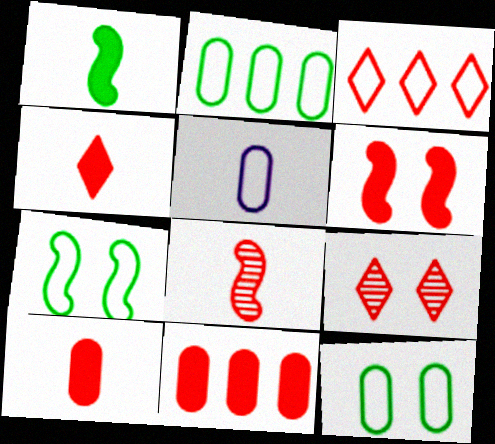[[3, 4, 9], 
[3, 5, 7], 
[4, 6, 11]]